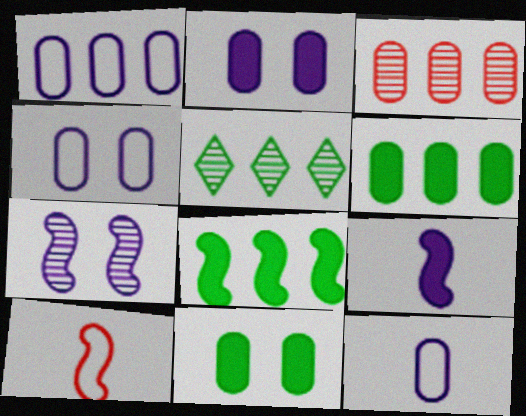[[1, 3, 6], 
[1, 4, 12], 
[2, 5, 10], 
[3, 11, 12], 
[7, 8, 10]]